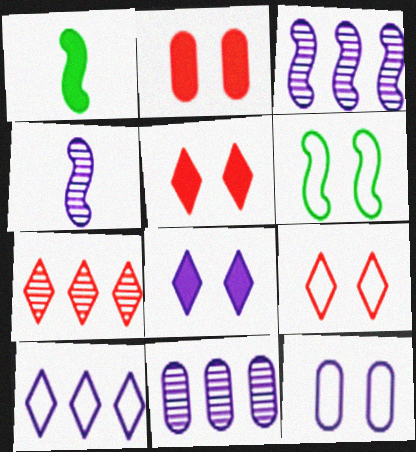[[1, 7, 12], 
[1, 9, 11], 
[6, 9, 12]]